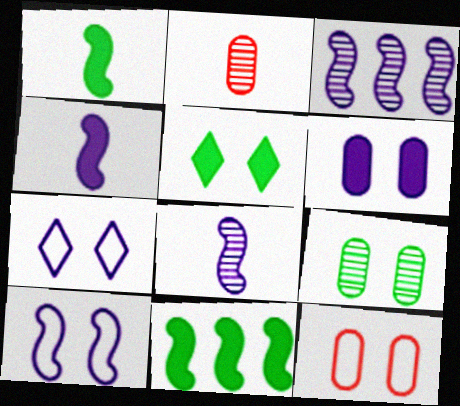[[2, 7, 11], 
[3, 4, 10], 
[6, 9, 12]]